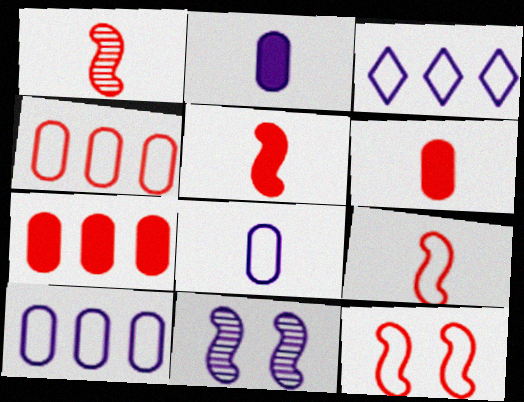[[1, 5, 9], 
[2, 3, 11]]